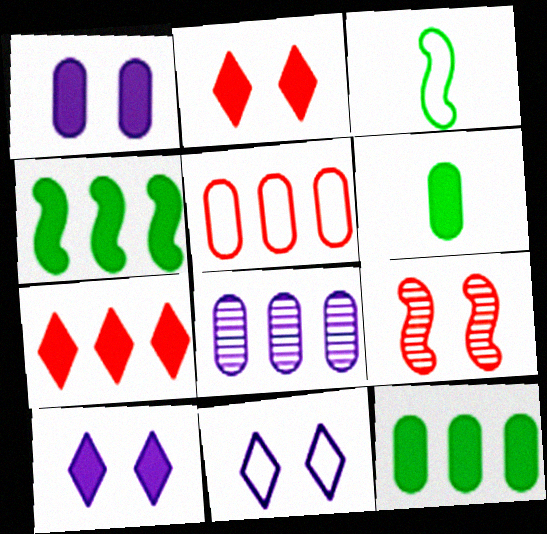[[2, 3, 8], 
[3, 5, 11], 
[5, 8, 12]]